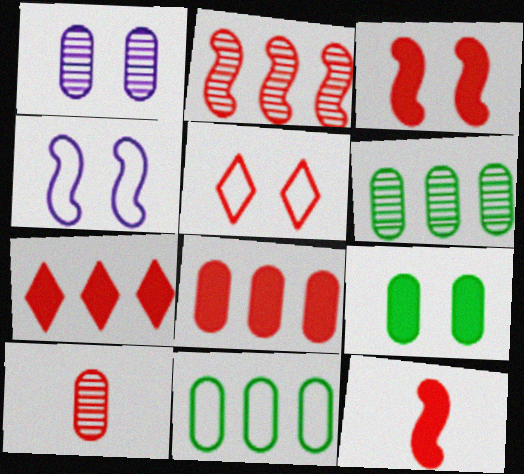[[1, 6, 10]]